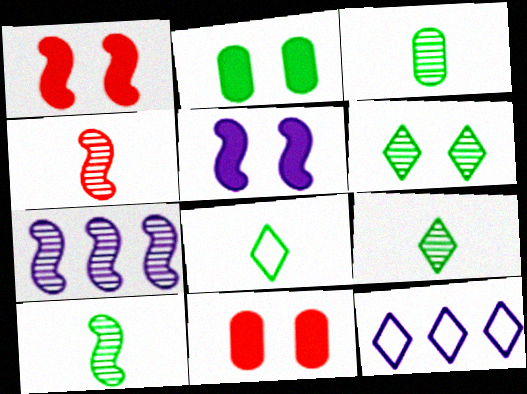[[1, 3, 12], 
[2, 4, 12], 
[3, 9, 10], 
[7, 8, 11], 
[10, 11, 12]]